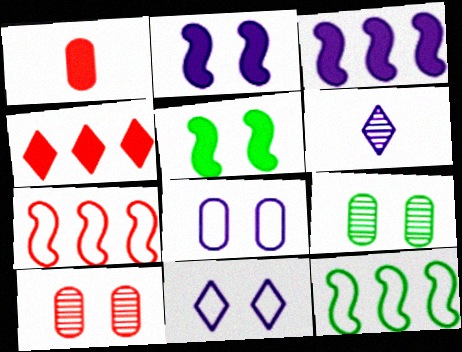[[3, 6, 8], 
[5, 10, 11]]